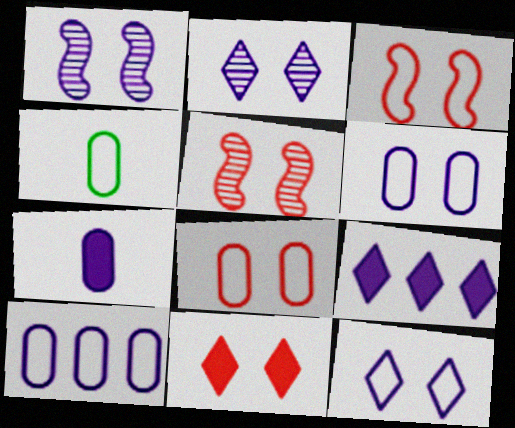[[4, 5, 9], 
[4, 8, 10], 
[5, 8, 11]]